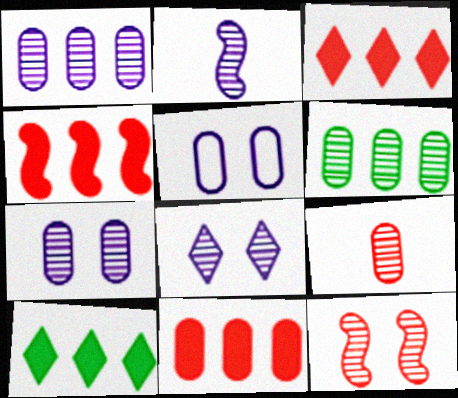[[1, 2, 8], 
[3, 4, 11], 
[6, 7, 9]]